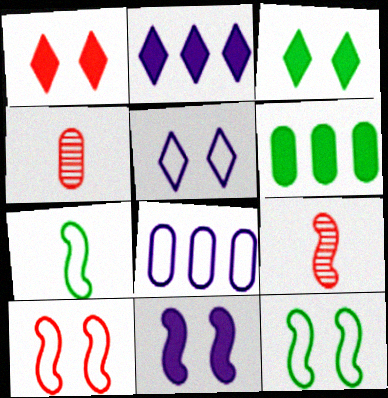[[2, 4, 12], 
[3, 8, 9], 
[5, 6, 9]]